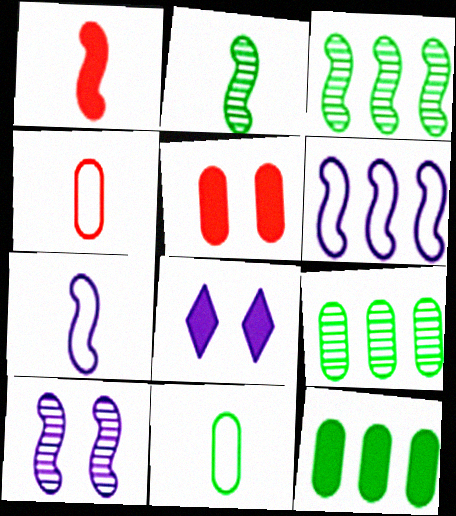[[1, 2, 7], 
[1, 8, 12], 
[3, 4, 8]]